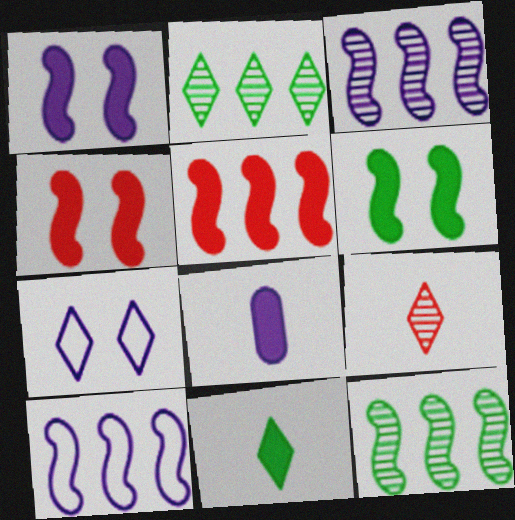[[1, 4, 6], 
[3, 7, 8], 
[5, 10, 12]]